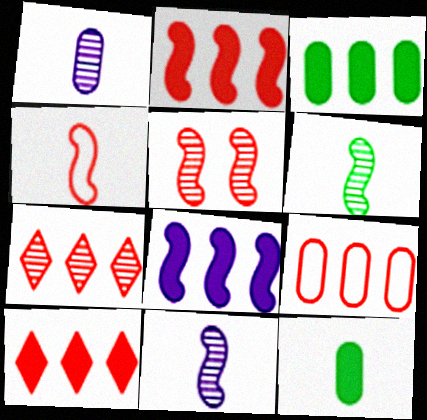[[2, 4, 5], 
[2, 7, 9], 
[3, 8, 10]]